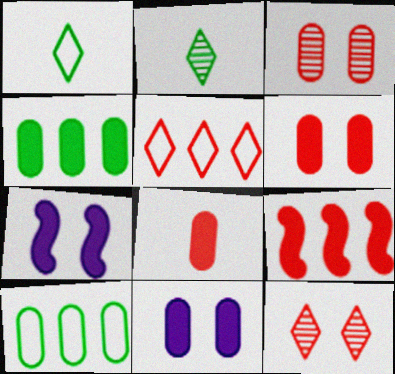[[4, 8, 11]]